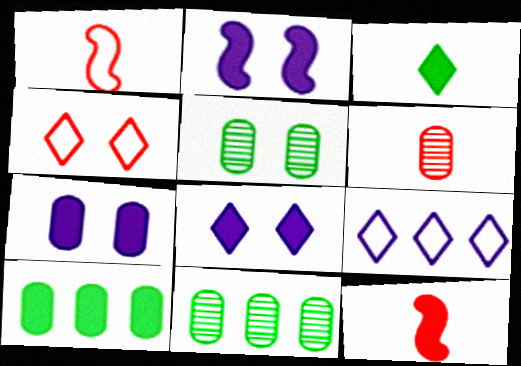[[1, 8, 11], 
[2, 4, 5], 
[2, 7, 8], 
[5, 9, 12], 
[8, 10, 12]]